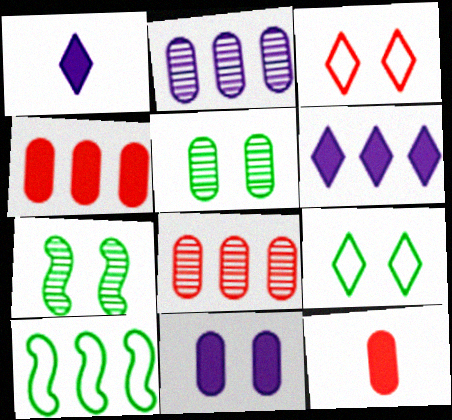[[3, 7, 11], 
[6, 8, 10]]